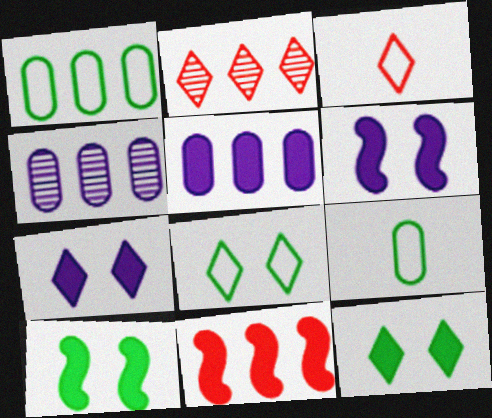[[2, 6, 9], 
[3, 4, 10]]